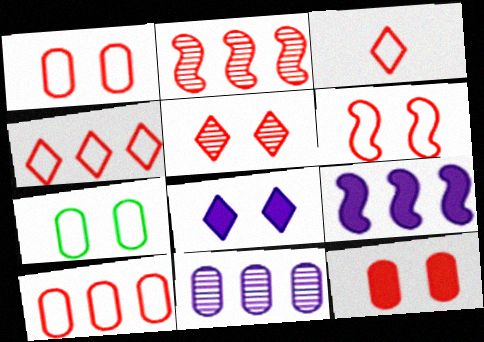[[2, 3, 12], 
[3, 6, 10], 
[5, 6, 12]]